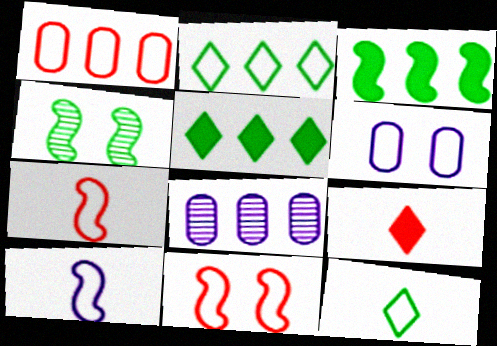[[2, 6, 7]]